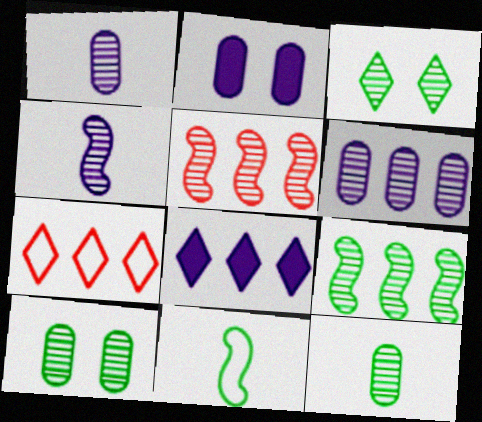[[1, 3, 5], 
[3, 9, 12]]